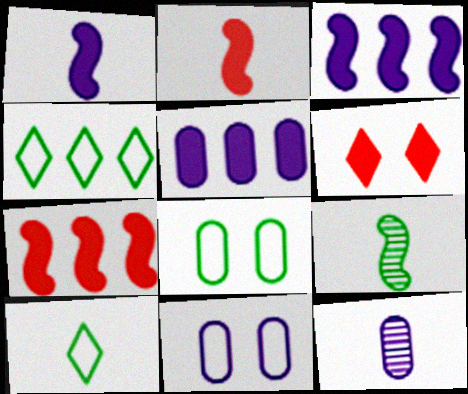[[2, 10, 12], 
[5, 11, 12]]